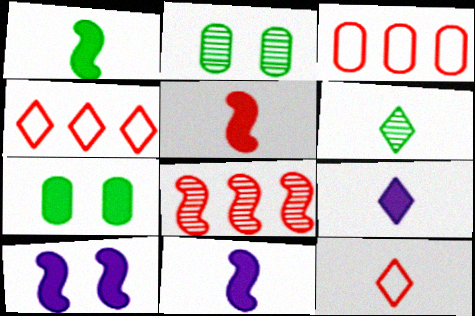[[1, 5, 11], 
[2, 4, 11], 
[3, 6, 10], 
[6, 9, 12]]